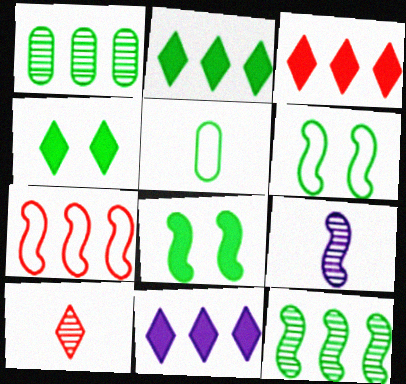[[1, 7, 11], 
[2, 3, 11], 
[4, 5, 12], 
[7, 8, 9]]